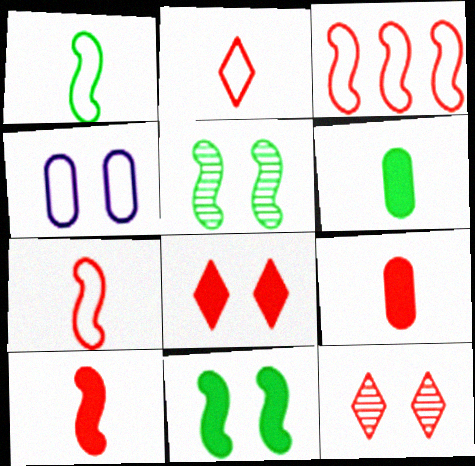[[3, 9, 12], 
[4, 5, 8], 
[4, 11, 12]]